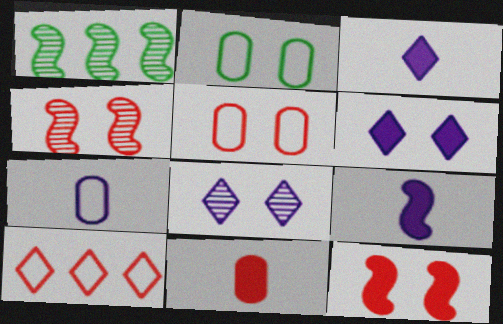[[1, 3, 5], 
[2, 4, 6], 
[2, 8, 12], 
[4, 10, 11]]